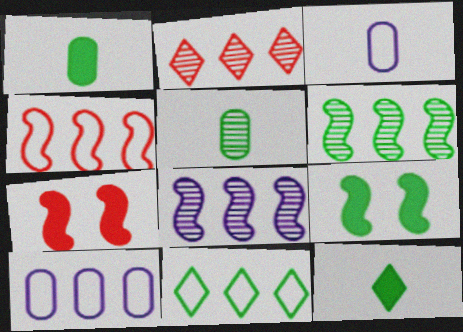[[2, 3, 9], 
[4, 10, 11], 
[5, 9, 11]]